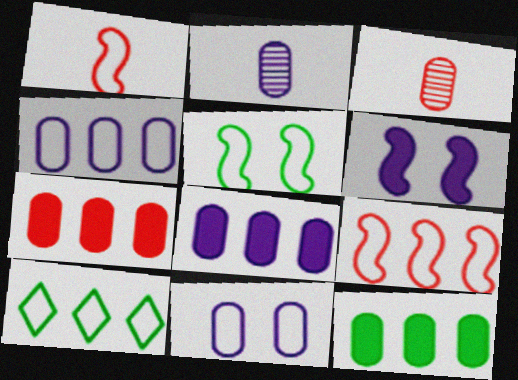[[1, 10, 11], 
[2, 8, 11], 
[3, 6, 10], 
[3, 11, 12], 
[4, 9, 10], 
[7, 8, 12]]